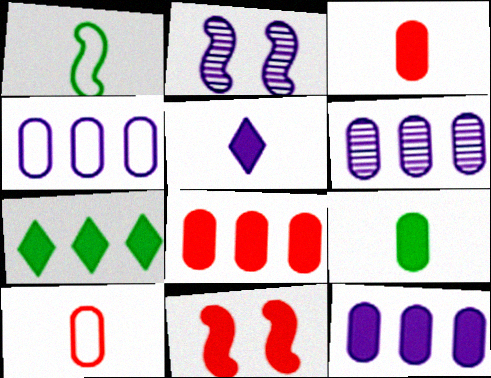[[2, 4, 5], 
[2, 7, 10], 
[4, 6, 12]]